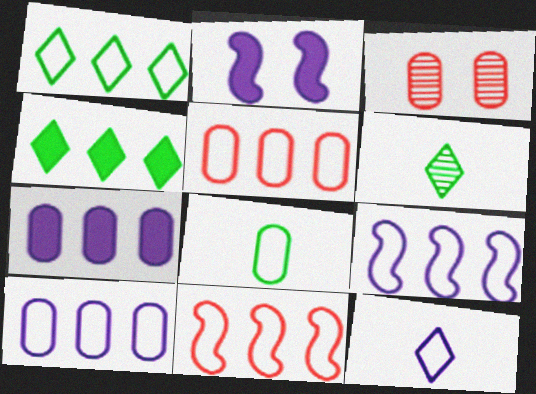[[1, 5, 9], 
[1, 10, 11], 
[2, 5, 6], 
[3, 7, 8]]